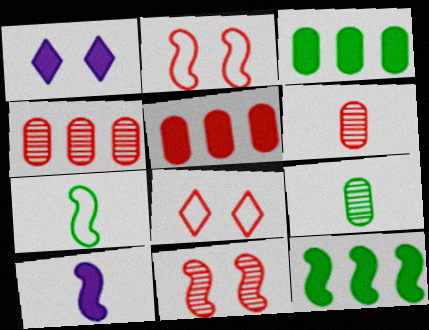[[1, 4, 7]]